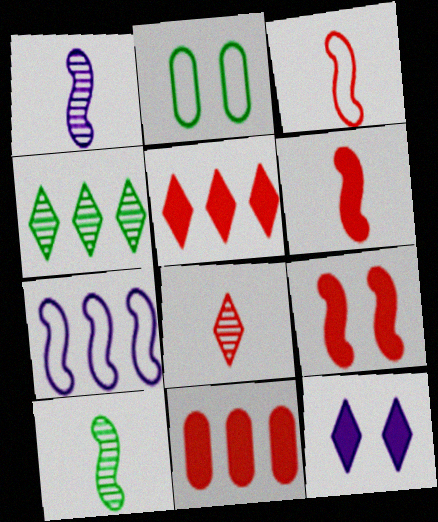[[1, 2, 5], 
[4, 7, 11], 
[7, 9, 10]]